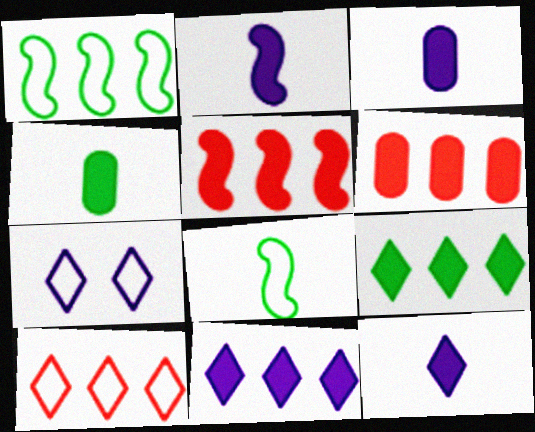[[2, 3, 12]]